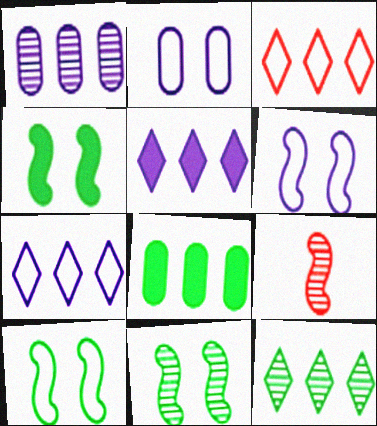[[3, 5, 12], 
[4, 10, 11]]